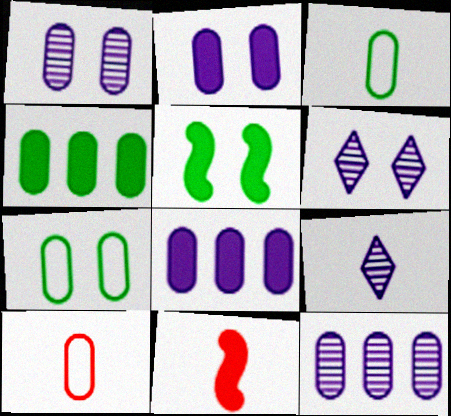[[1, 4, 10], 
[3, 9, 11]]